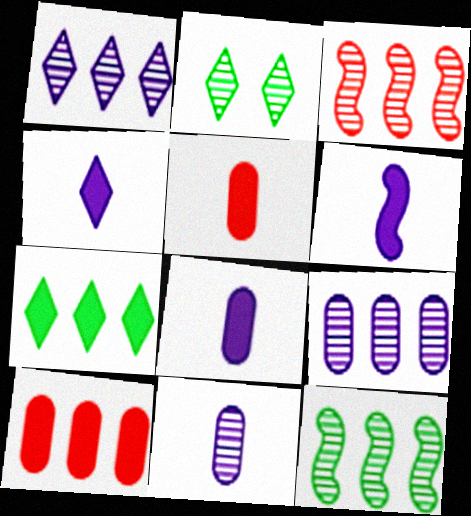[[2, 3, 11], 
[4, 6, 8]]